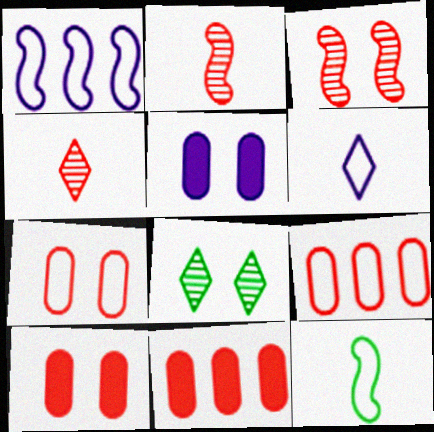[]